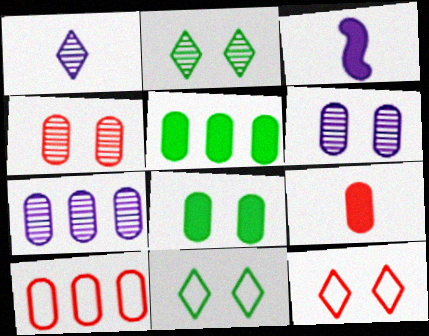[[2, 3, 10], 
[4, 9, 10], 
[5, 7, 10]]